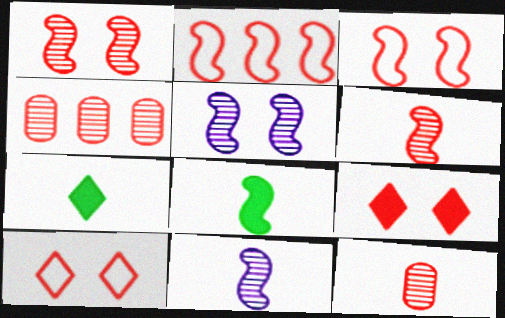[[2, 5, 8], 
[2, 9, 12]]